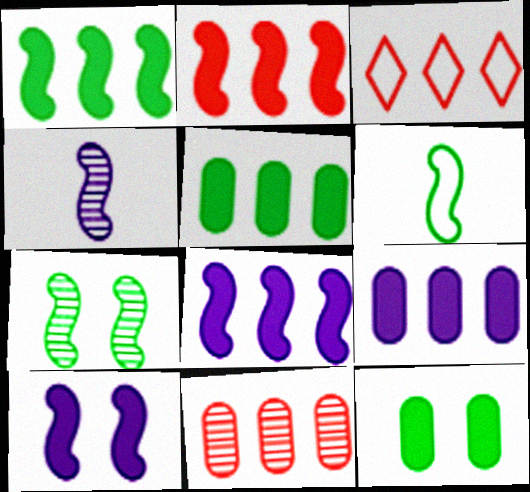[[1, 2, 8], 
[1, 6, 7], 
[2, 3, 11], 
[3, 4, 12]]